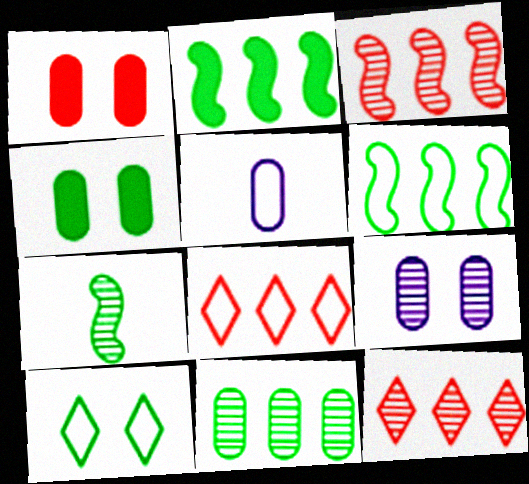[[1, 5, 11], 
[7, 9, 12]]